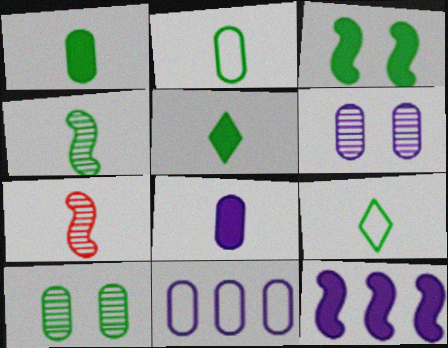[[1, 4, 9], 
[2, 4, 5], 
[6, 8, 11], 
[7, 8, 9]]